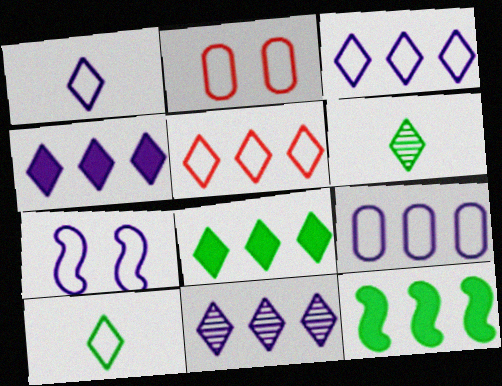[[1, 7, 9], 
[3, 4, 11], 
[5, 8, 11]]